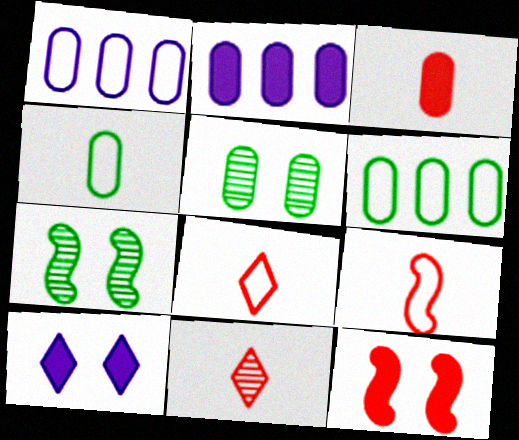[[1, 3, 5], 
[2, 7, 8], 
[3, 9, 11]]